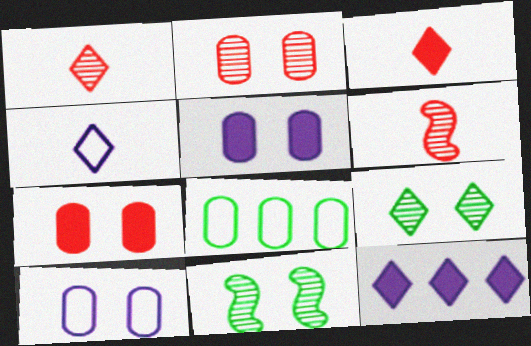[]